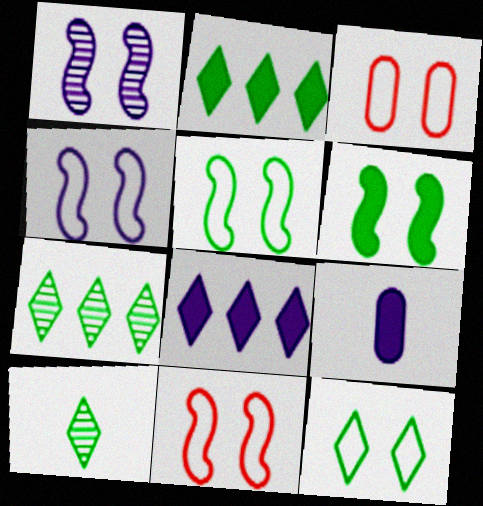[[1, 6, 11], 
[2, 10, 12], 
[3, 4, 12], 
[4, 5, 11], 
[7, 9, 11]]